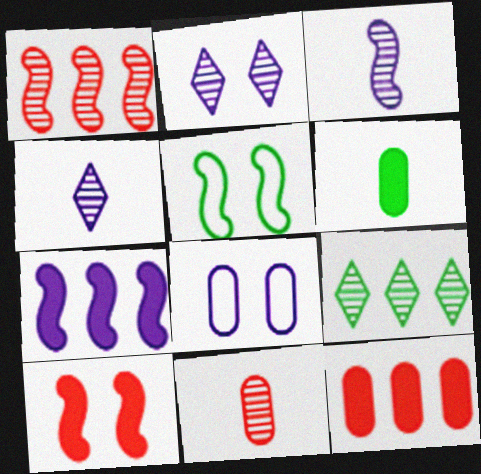[[4, 5, 12], 
[4, 7, 8], 
[5, 6, 9]]